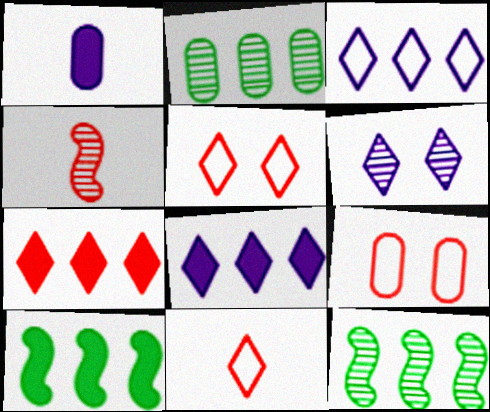[[1, 2, 9], 
[1, 5, 12], 
[2, 4, 6], 
[4, 7, 9]]